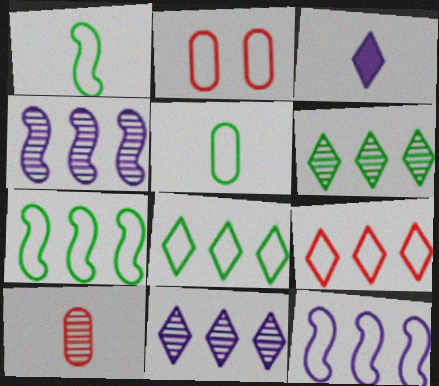[[1, 3, 10]]